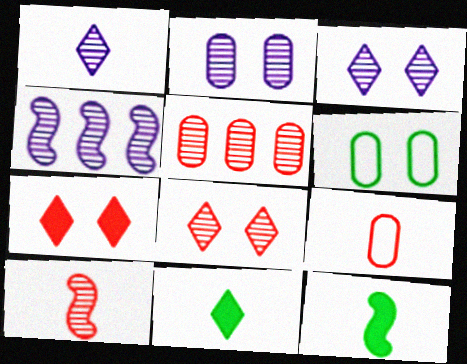[[1, 2, 4], 
[1, 9, 12], 
[5, 8, 10]]